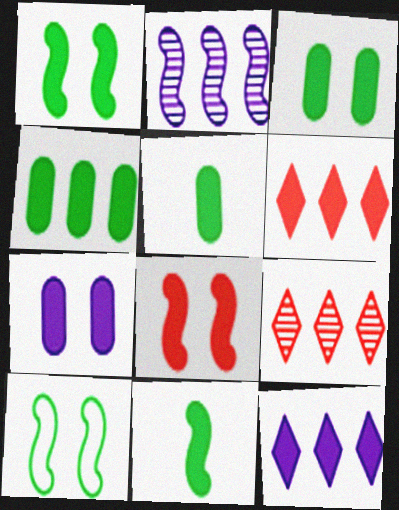[[3, 4, 5], 
[5, 8, 12], 
[6, 7, 11]]